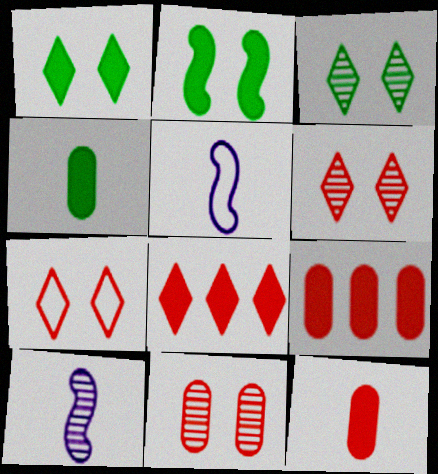[[3, 5, 9]]